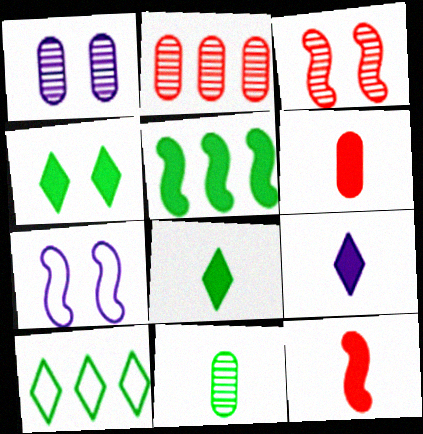[[1, 2, 11], 
[1, 10, 12], 
[2, 7, 8]]